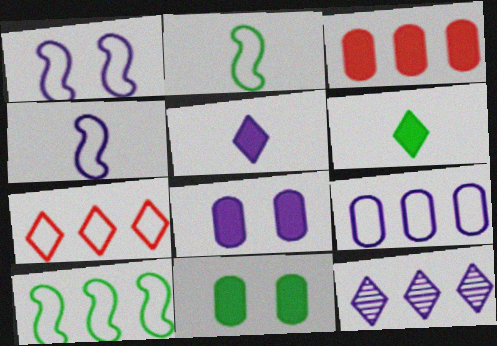[[3, 10, 12], 
[4, 8, 12], 
[7, 9, 10]]